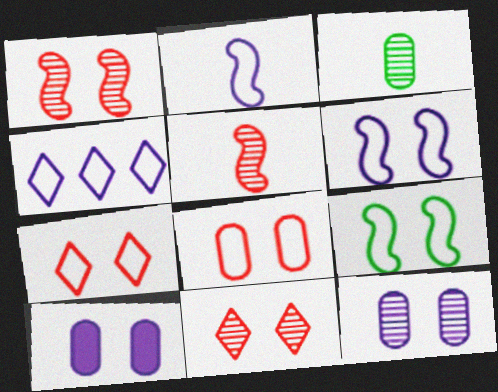[[9, 10, 11]]